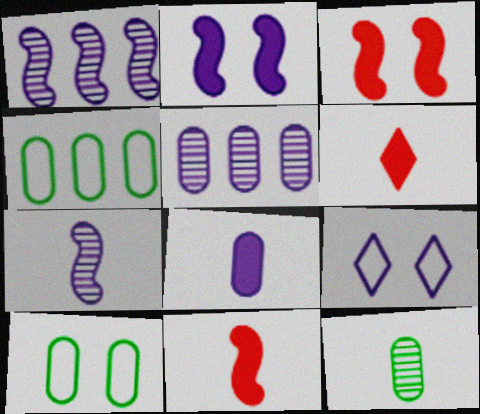[[1, 6, 10], 
[1, 8, 9]]